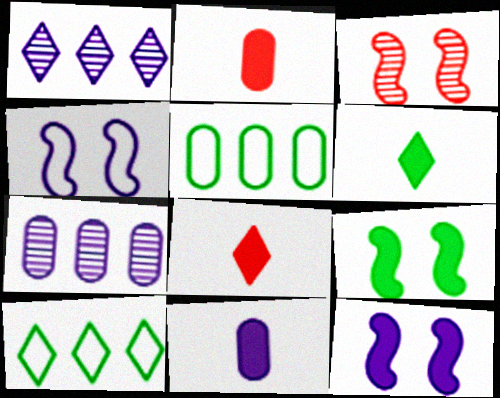[[1, 4, 11], 
[3, 4, 9], 
[3, 10, 11]]